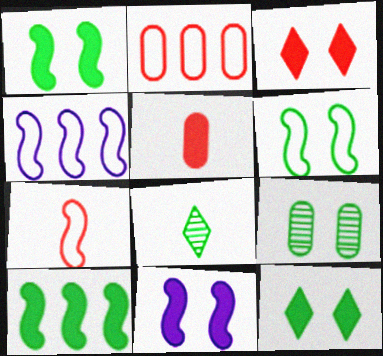[[2, 8, 11], 
[4, 6, 7], 
[6, 9, 12]]